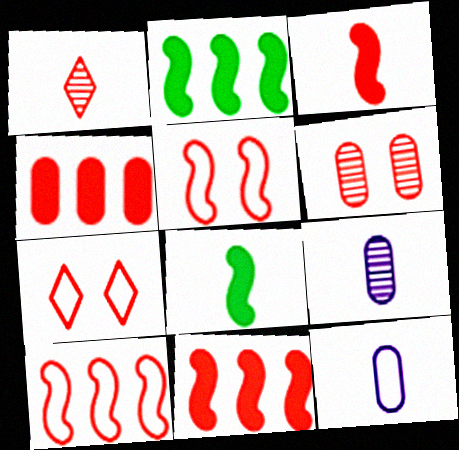[[1, 4, 5], 
[1, 8, 12], 
[2, 7, 9]]